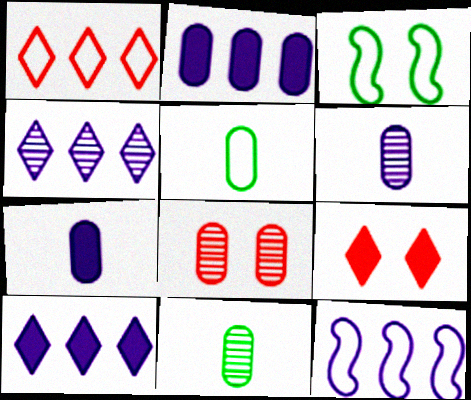[[2, 4, 12], 
[2, 5, 8], 
[9, 11, 12]]